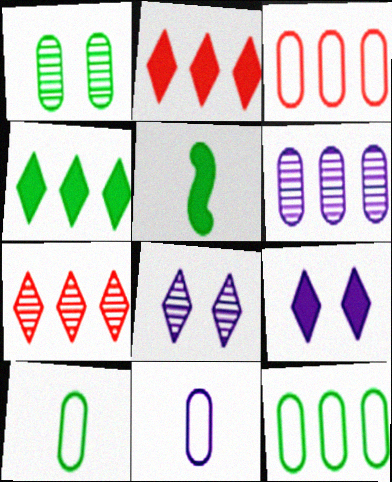[[3, 5, 8]]